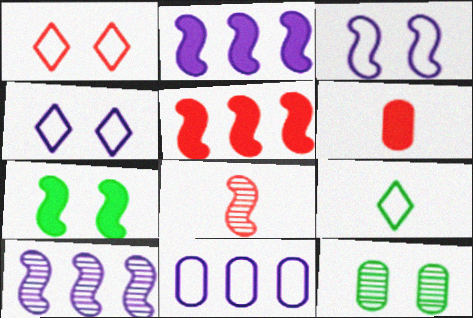[[6, 11, 12]]